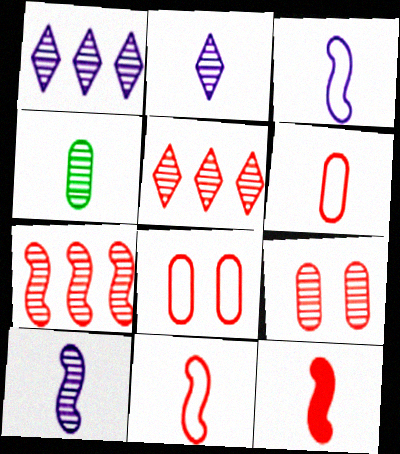[[5, 8, 12]]